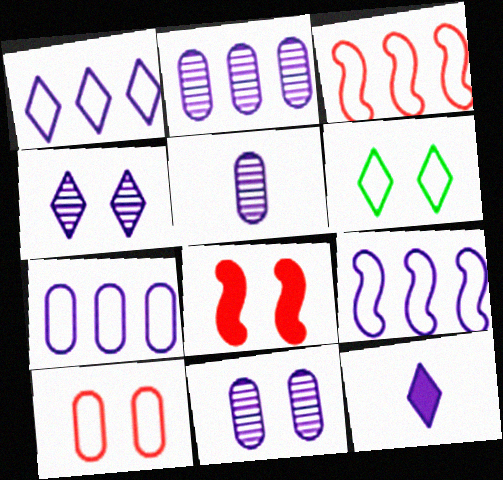[[1, 4, 12], 
[1, 7, 9], 
[2, 5, 11], 
[6, 8, 11], 
[9, 11, 12]]